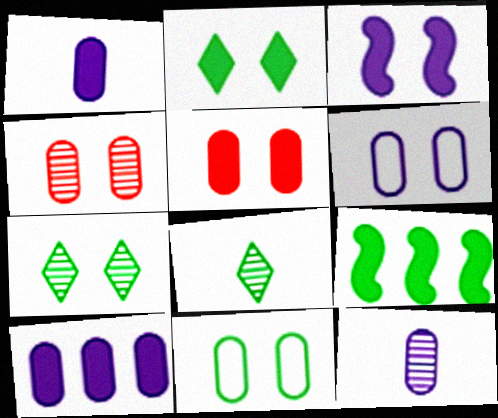[[2, 3, 5], 
[6, 10, 12], 
[8, 9, 11]]